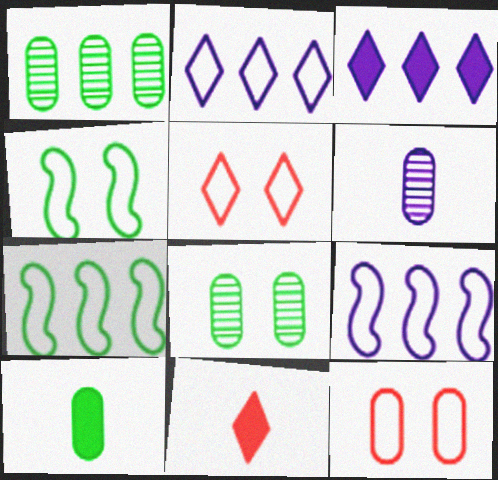[[8, 9, 11]]